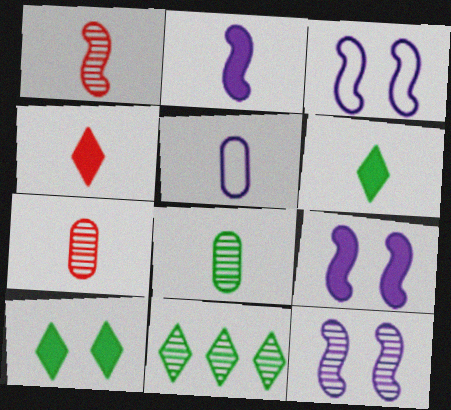[[1, 5, 6], 
[3, 9, 12], 
[7, 11, 12]]